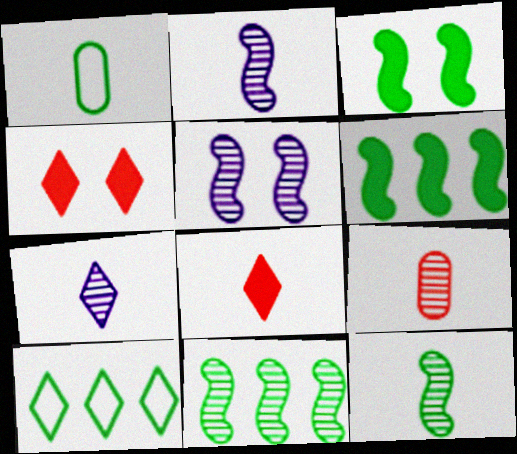[[1, 2, 8], 
[4, 7, 10], 
[7, 9, 12]]